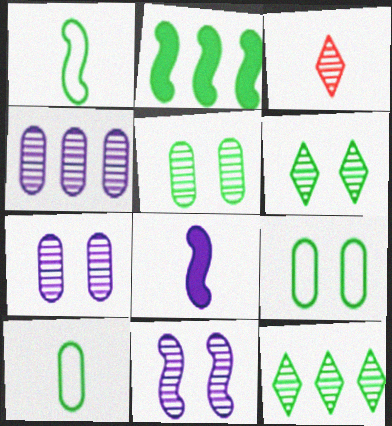[[2, 6, 10], 
[3, 8, 10]]